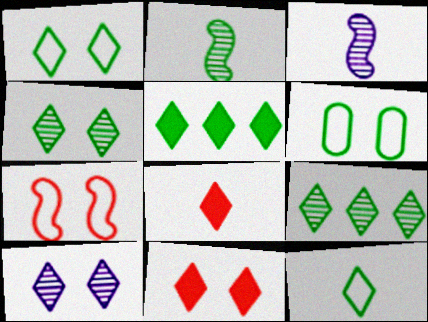[[1, 10, 11], 
[2, 5, 6], 
[4, 5, 12]]